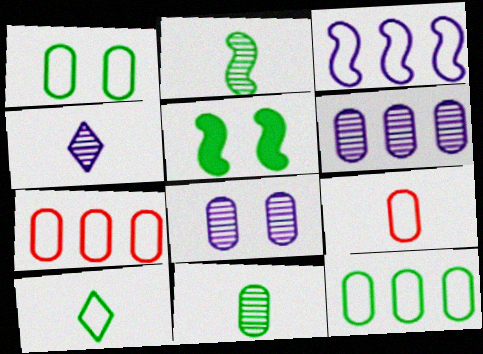[[4, 5, 7]]